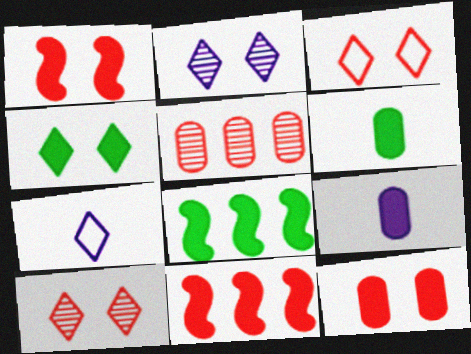[[2, 3, 4], 
[4, 6, 8], 
[4, 9, 11]]